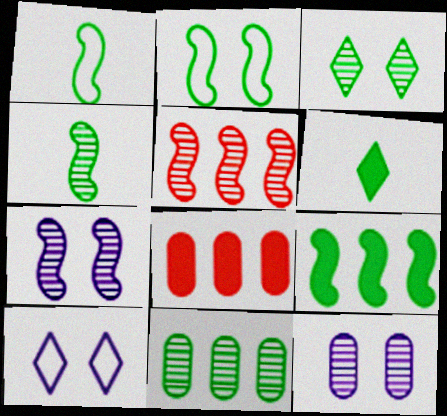[[2, 4, 9], 
[2, 6, 11], 
[3, 4, 11], 
[4, 5, 7], 
[4, 8, 10]]